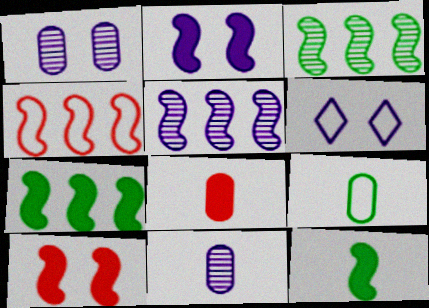[[1, 2, 6], 
[3, 6, 8], 
[4, 5, 7], 
[4, 6, 9], 
[8, 9, 11]]